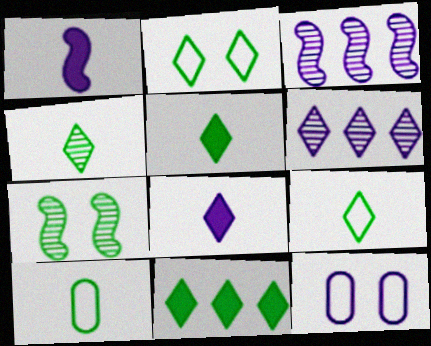[[1, 6, 12], 
[2, 4, 11], 
[3, 8, 12], 
[4, 5, 9], 
[7, 10, 11]]